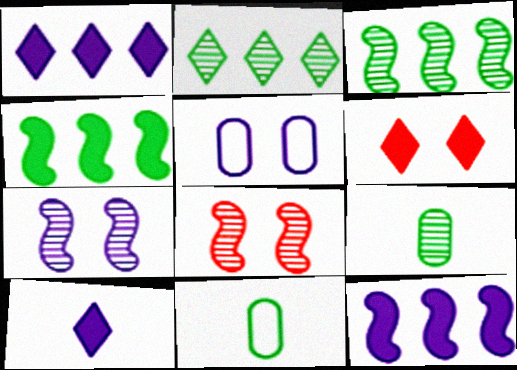[[1, 8, 11]]